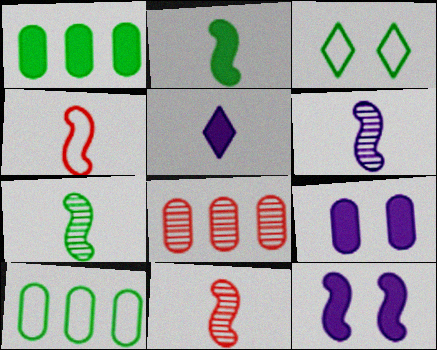[[1, 3, 7], 
[2, 4, 6], 
[6, 7, 11]]